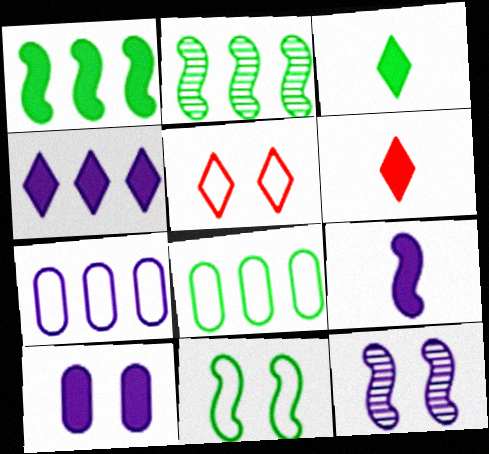[[1, 6, 10], 
[4, 9, 10], 
[6, 8, 12]]